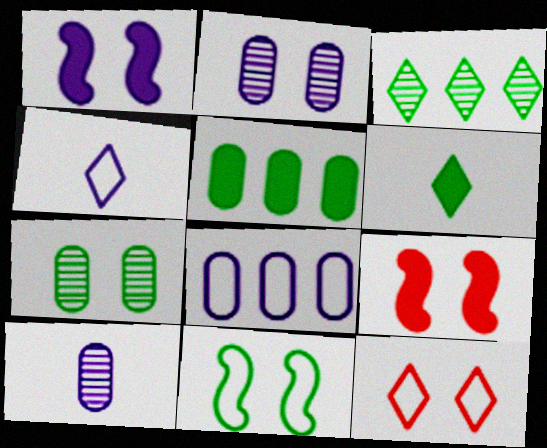[[1, 7, 12]]